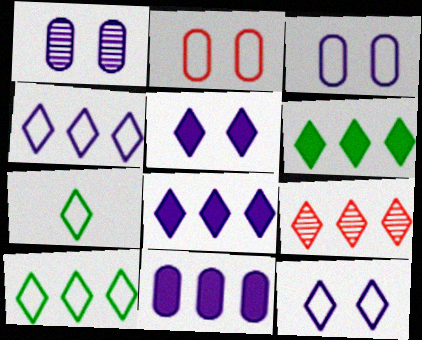[[4, 6, 9], 
[5, 7, 9], 
[8, 9, 10]]